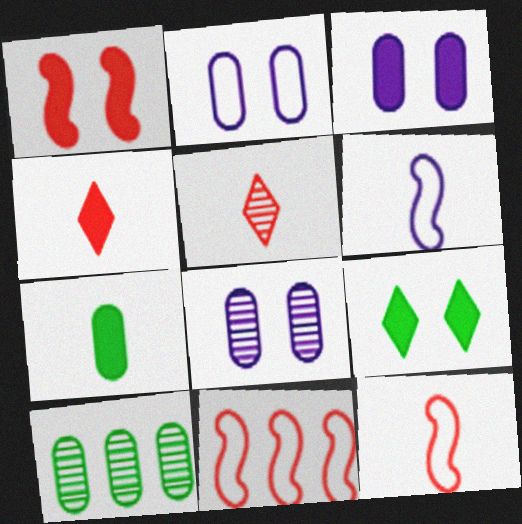[[1, 3, 9], 
[2, 3, 8], 
[5, 6, 7]]